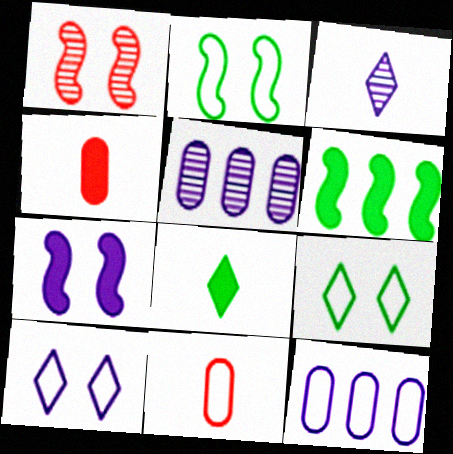[[1, 2, 7], 
[1, 8, 12], 
[3, 7, 12]]